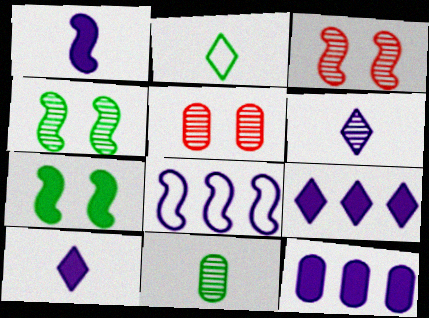[[2, 3, 12]]